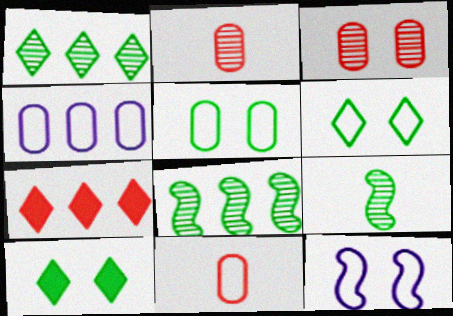[[3, 10, 12], 
[4, 5, 11], 
[4, 7, 8]]